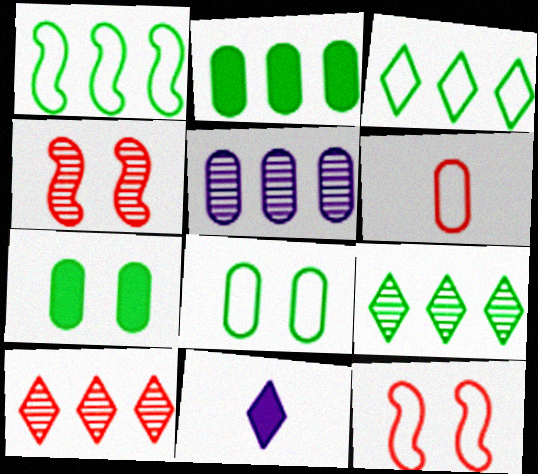[[1, 2, 9], 
[5, 6, 7]]